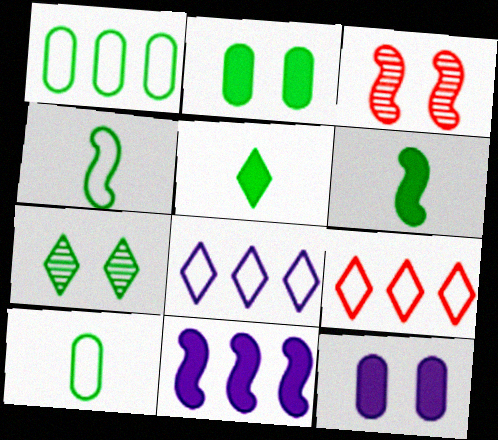[[1, 6, 7], 
[3, 4, 11]]